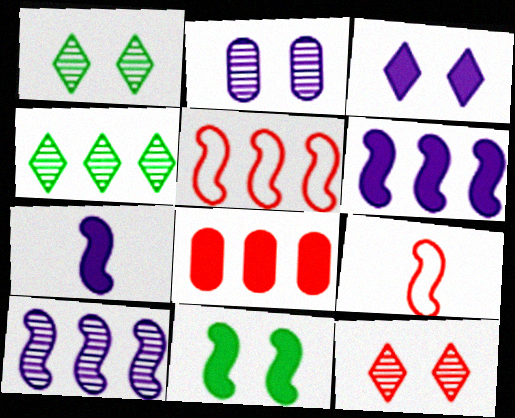[[8, 9, 12], 
[9, 10, 11]]